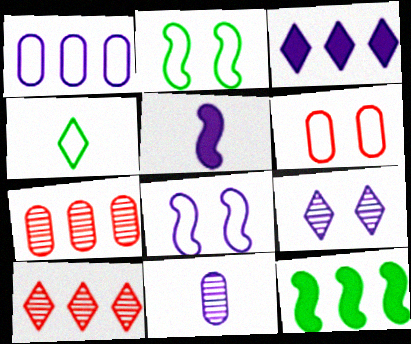[[1, 5, 9], 
[1, 10, 12], 
[3, 8, 11]]